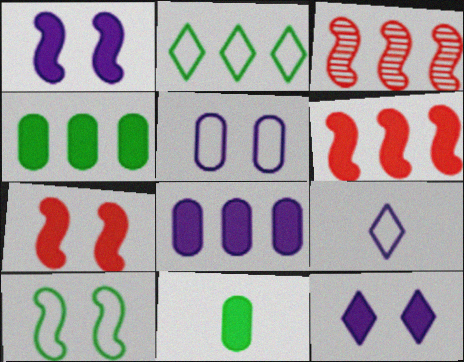[[2, 3, 8], 
[6, 11, 12]]